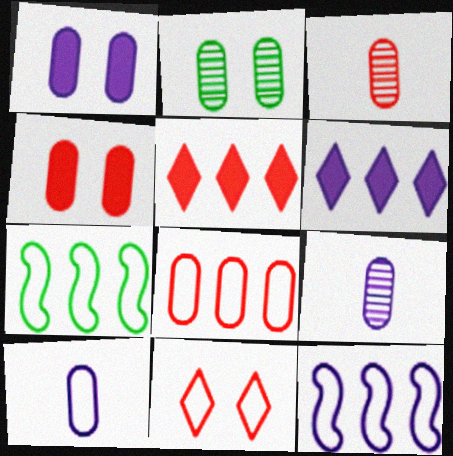[[3, 4, 8], 
[7, 10, 11]]